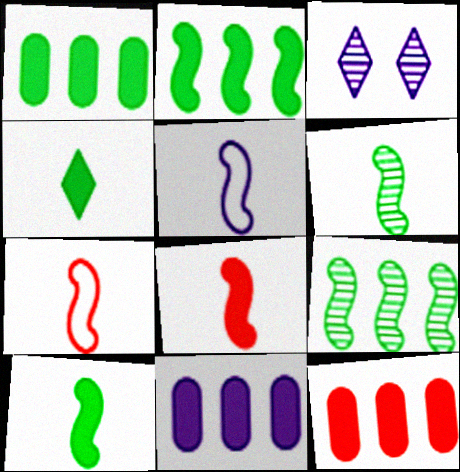[[1, 3, 7], 
[1, 11, 12], 
[3, 5, 11], 
[5, 6, 8]]